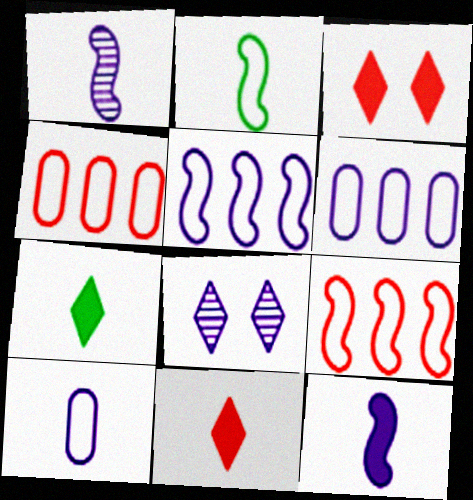[[6, 8, 12]]